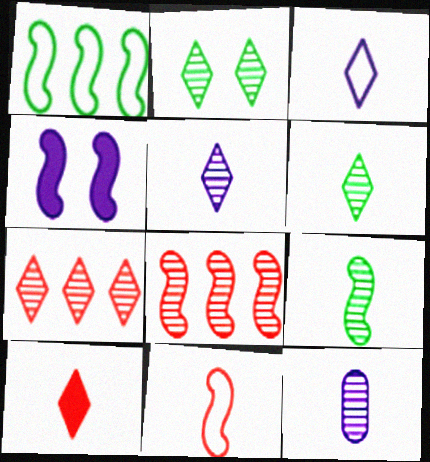[[2, 5, 7], 
[2, 8, 12], 
[3, 6, 10]]